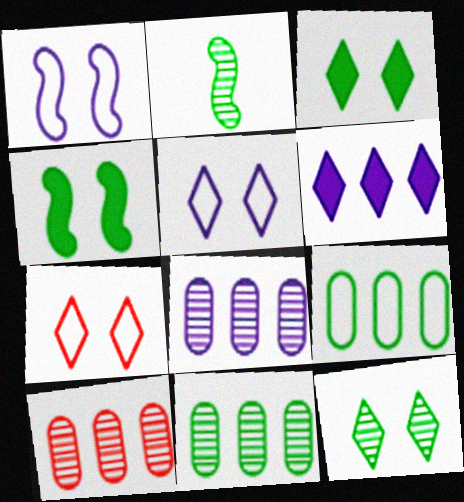[[2, 3, 9], 
[2, 11, 12], 
[8, 10, 11]]